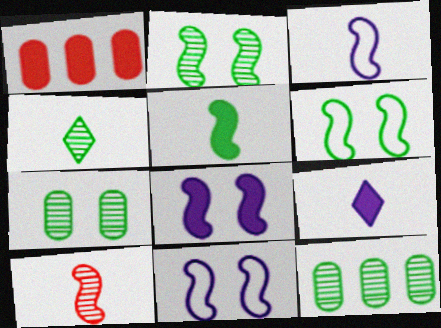[[1, 4, 11], 
[2, 4, 12], 
[3, 5, 10]]